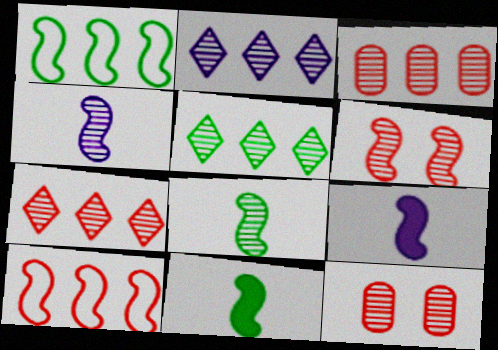[[1, 6, 9], 
[2, 5, 7], 
[2, 8, 12], 
[4, 5, 12]]